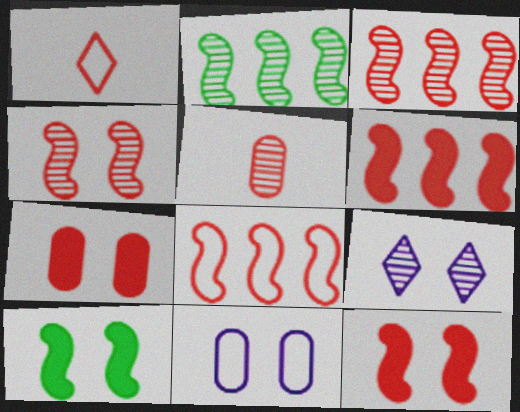[[1, 3, 7], 
[2, 5, 9], 
[3, 6, 8]]